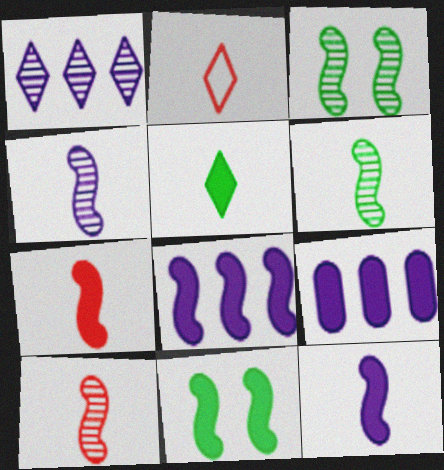[[2, 3, 9], 
[4, 6, 10], 
[7, 8, 11]]